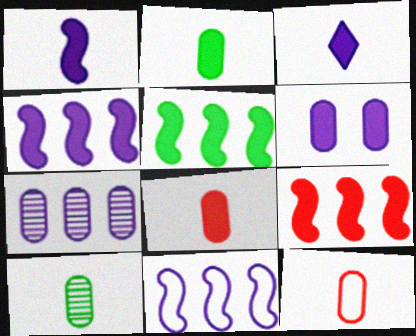[[3, 4, 6], 
[4, 5, 9]]